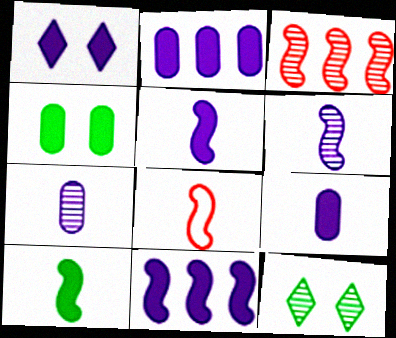[[1, 2, 5], 
[1, 9, 11], 
[2, 8, 12], 
[3, 7, 12], 
[6, 8, 10]]